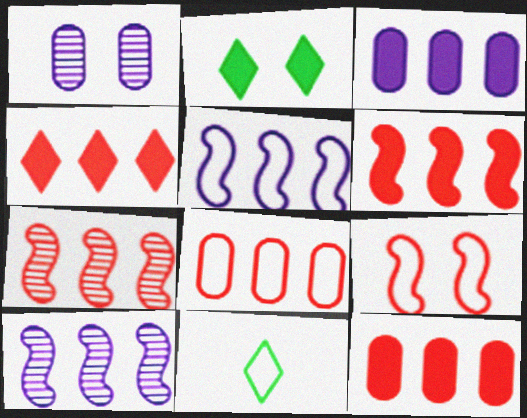[[1, 2, 9], 
[1, 6, 11], 
[4, 6, 12], 
[4, 7, 8]]